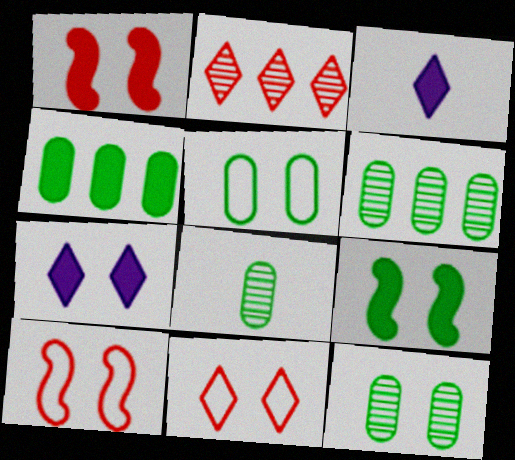[[1, 3, 4], 
[3, 6, 10], 
[4, 5, 8], 
[6, 8, 12], 
[7, 10, 12]]